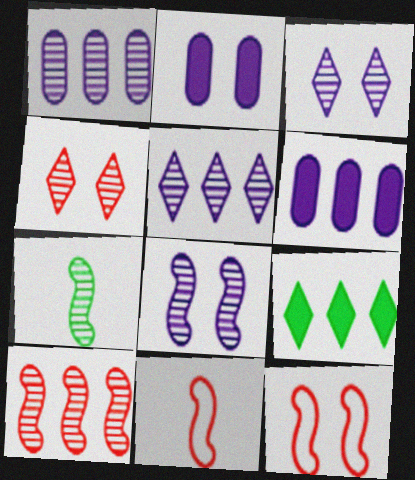[[1, 4, 7], 
[7, 8, 10]]